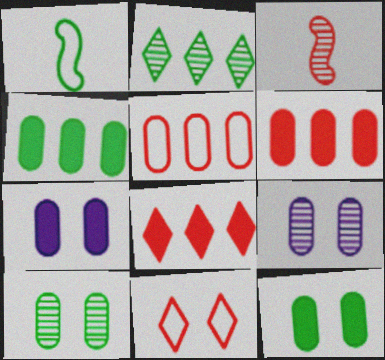[[1, 2, 12], 
[1, 8, 9], 
[2, 3, 9], 
[3, 6, 11]]